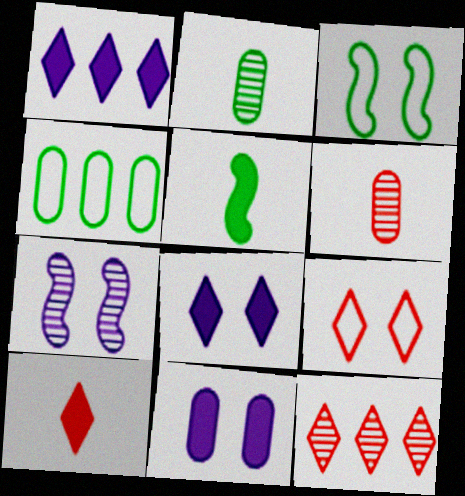[[1, 3, 6], 
[2, 7, 12], 
[4, 6, 11], 
[4, 7, 10], 
[9, 10, 12]]